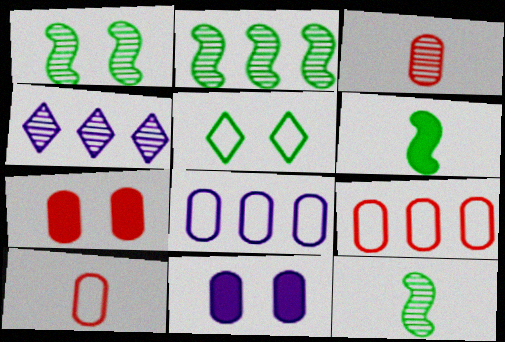[[1, 2, 12], 
[1, 3, 4], 
[3, 7, 9]]